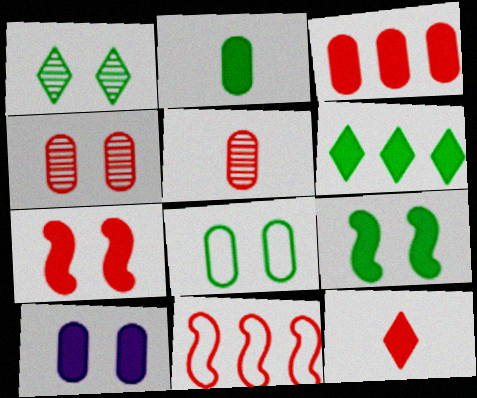[[1, 8, 9], 
[2, 3, 10], 
[2, 6, 9], 
[3, 7, 12], 
[4, 8, 10], 
[4, 11, 12]]